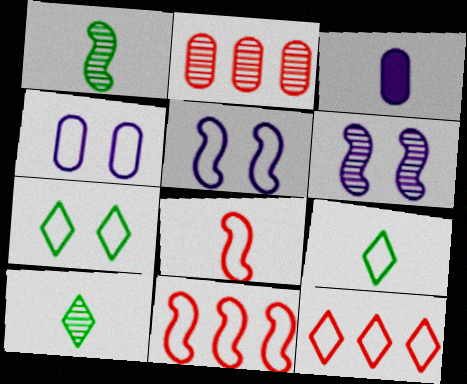[[2, 6, 10], 
[3, 8, 10], 
[4, 9, 11]]